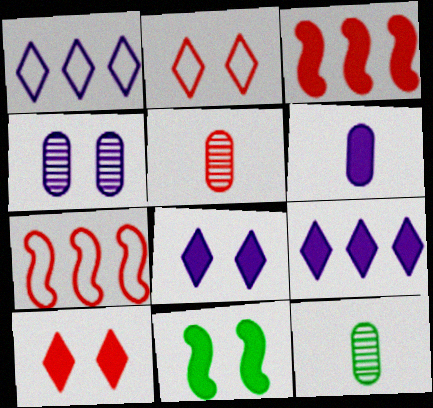[[1, 5, 11], 
[2, 3, 5], 
[2, 4, 11], 
[5, 7, 10], 
[7, 8, 12]]